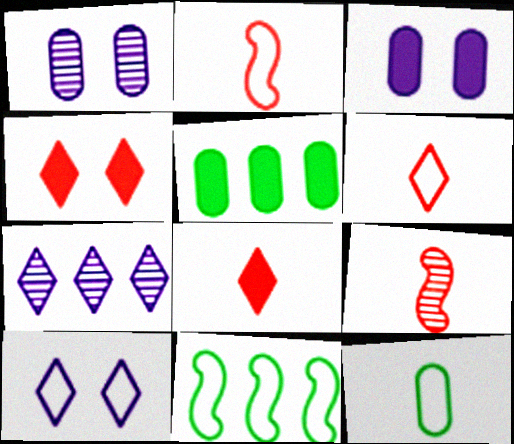[[1, 8, 11], 
[5, 9, 10]]